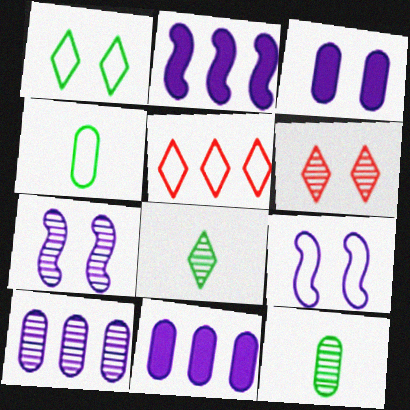[[2, 4, 6], 
[4, 5, 9]]